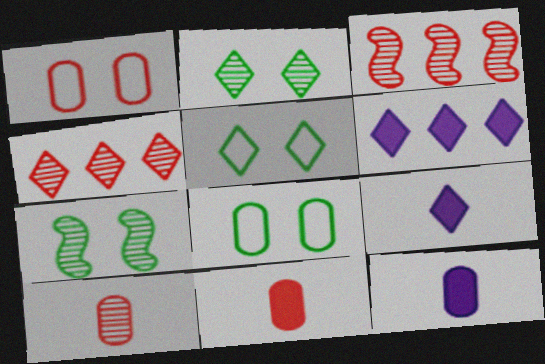[[3, 5, 12], 
[3, 8, 9], 
[4, 5, 9]]